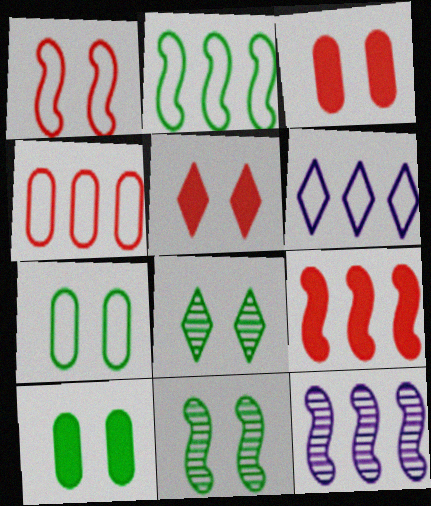[[2, 4, 6], 
[2, 9, 12]]